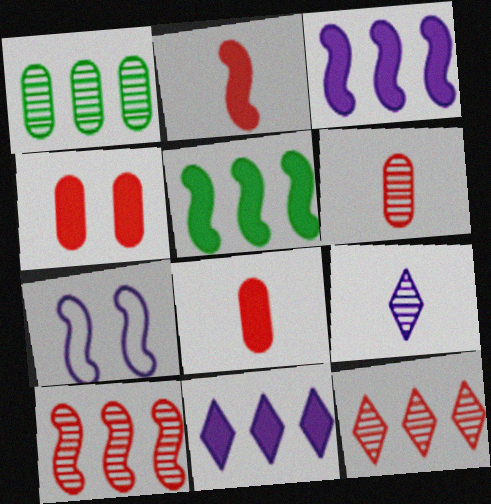[]